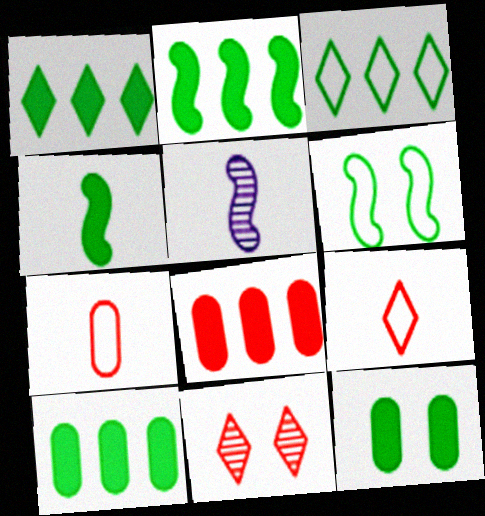[[1, 2, 10], 
[1, 4, 12]]